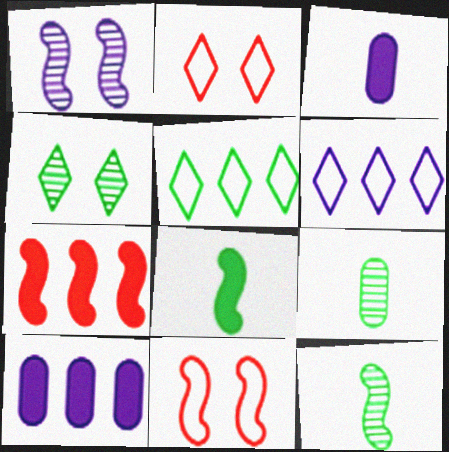[[1, 3, 6], 
[2, 10, 12]]